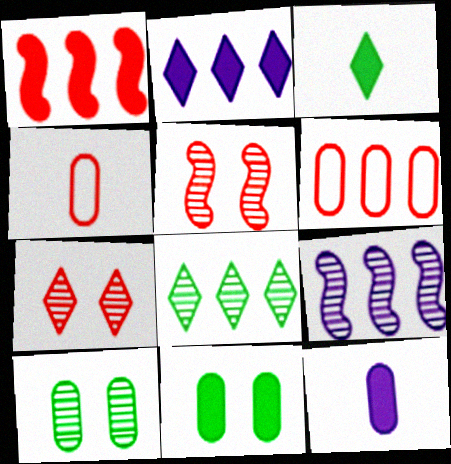[[1, 4, 7], 
[6, 10, 12]]